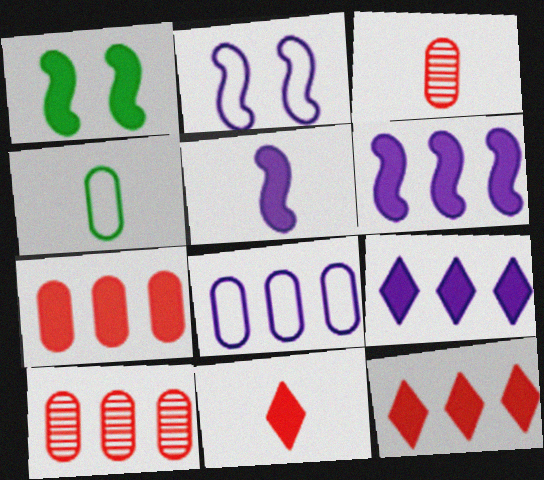[]